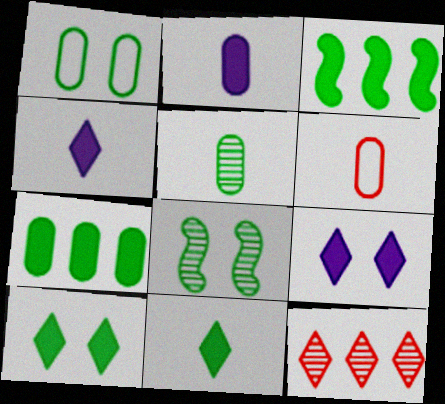[[1, 5, 7], 
[1, 8, 10], 
[2, 5, 6]]